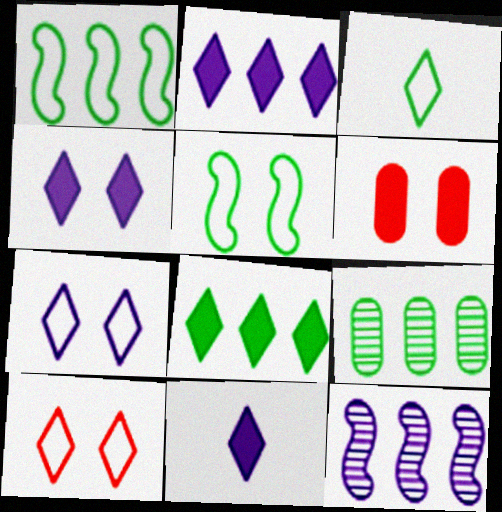[[1, 8, 9], 
[2, 4, 11], 
[3, 6, 12]]